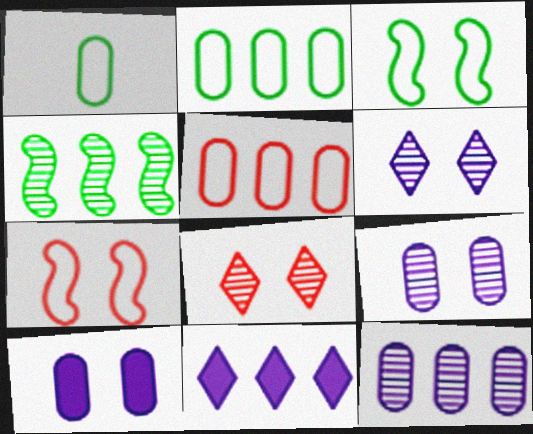[[3, 8, 10], 
[4, 5, 11]]